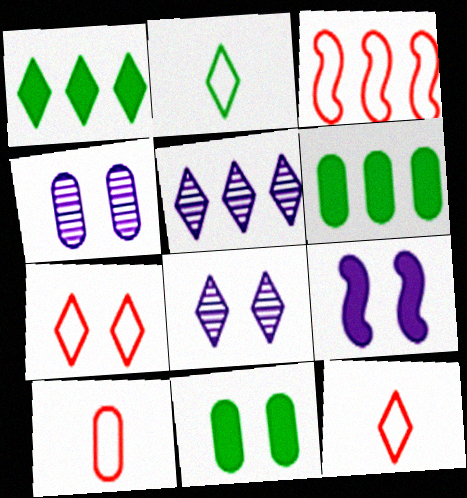[[1, 8, 12], 
[3, 5, 6], 
[3, 7, 10], 
[4, 6, 10]]